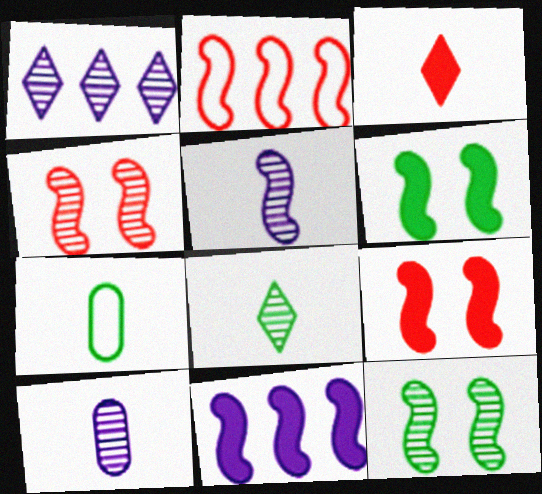[[1, 7, 9], 
[2, 5, 6], 
[3, 5, 7]]